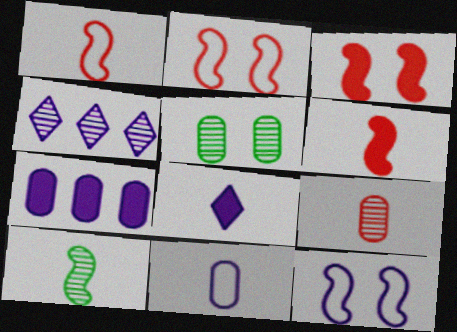[]